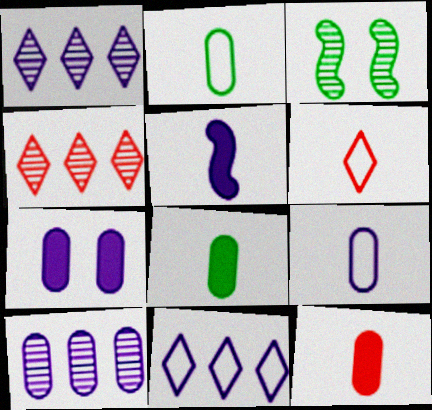[[3, 11, 12], 
[7, 9, 10]]